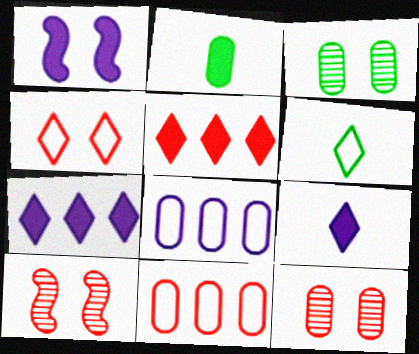[[1, 2, 5], 
[1, 3, 4], 
[2, 8, 12]]